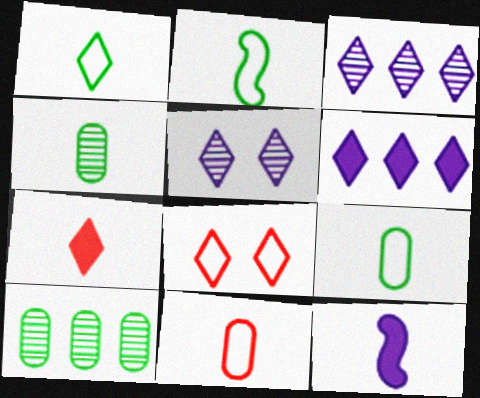[[1, 2, 9], 
[8, 10, 12]]